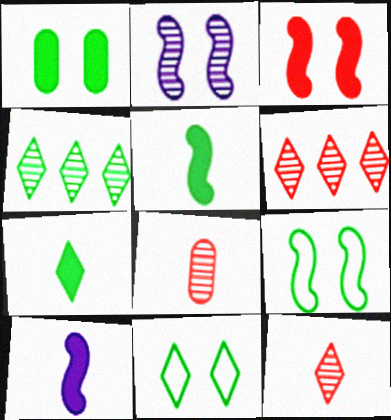[[2, 3, 9], 
[2, 4, 8], 
[4, 7, 11]]